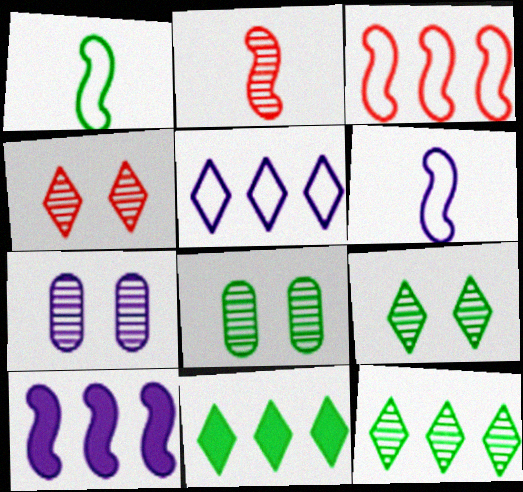[[1, 8, 11], 
[2, 7, 12]]